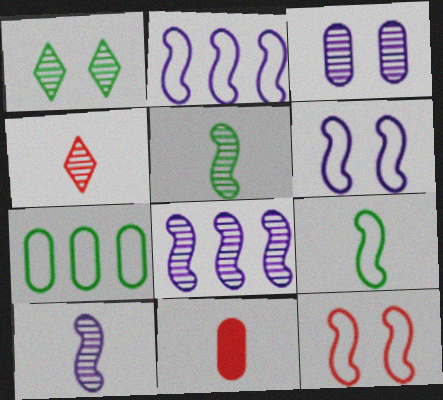[[1, 2, 11], 
[2, 9, 12], 
[3, 7, 11]]